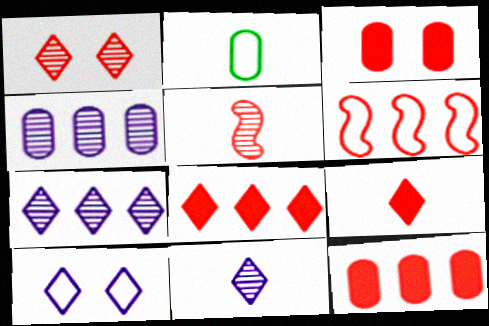[[2, 3, 4], 
[2, 6, 10]]